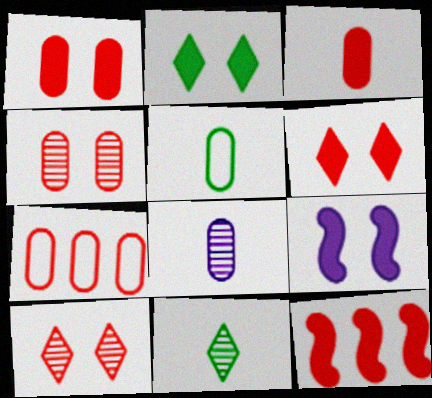[[1, 2, 9], 
[3, 4, 7], 
[3, 5, 8], 
[3, 6, 12], 
[7, 9, 11]]